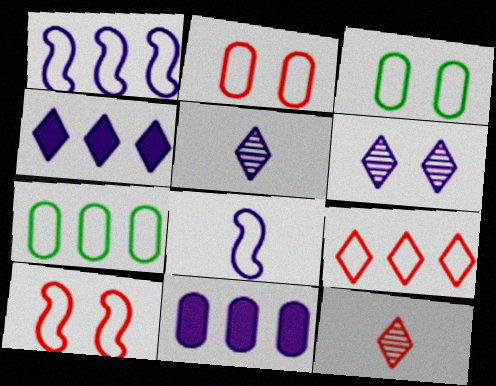[[1, 7, 9], 
[3, 8, 9], 
[6, 8, 11]]